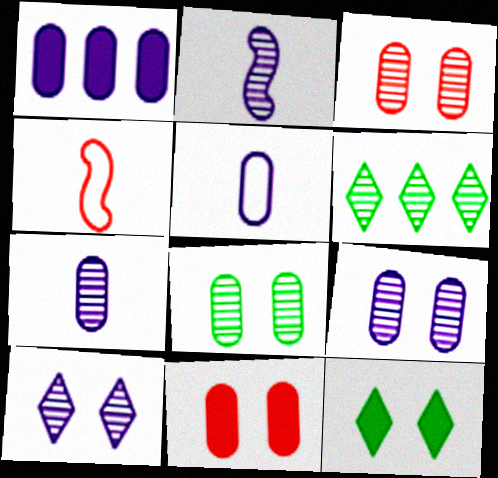[[1, 5, 9], 
[2, 3, 6], 
[3, 8, 9]]